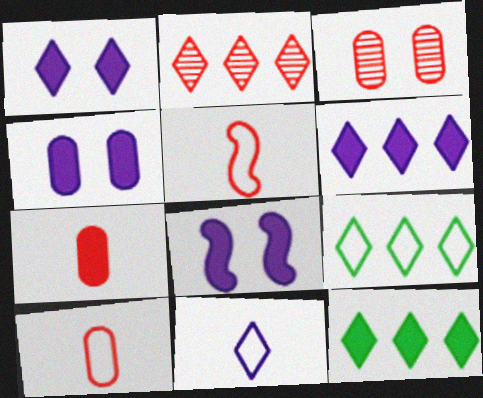[[1, 4, 8], 
[2, 6, 9], 
[7, 8, 12]]